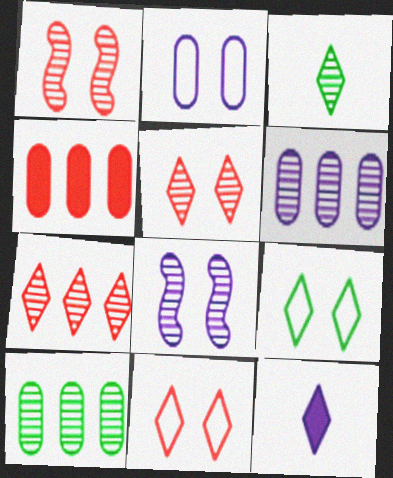[[1, 3, 6], 
[7, 9, 12]]